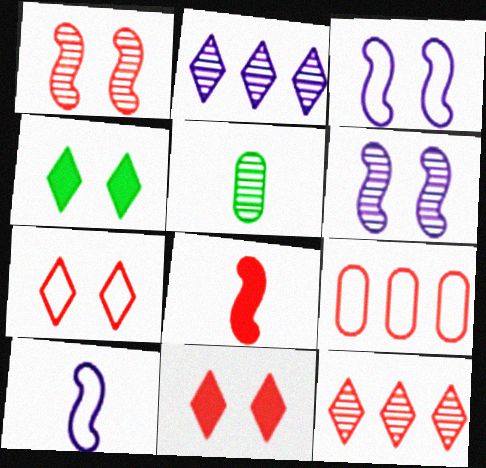[[1, 2, 5], 
[5, 6, 12]]